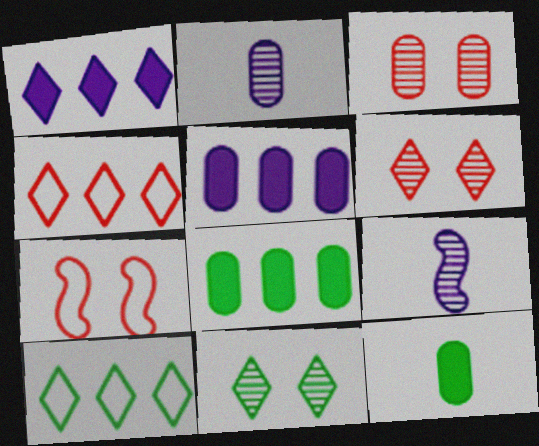[]